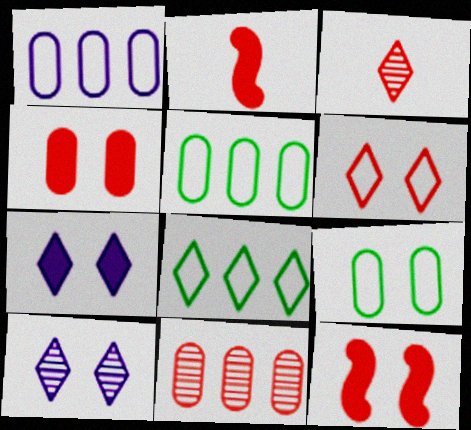[[2, 5, 10], 
[2, 6, 11], 
[3, 7, 8], 
[9, 10, 12]]